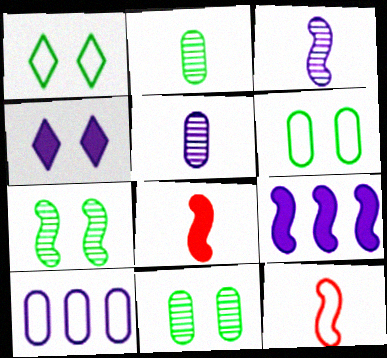[[1, 10, 12], 
[3, 4, 10], 
[7, 9, 12]]